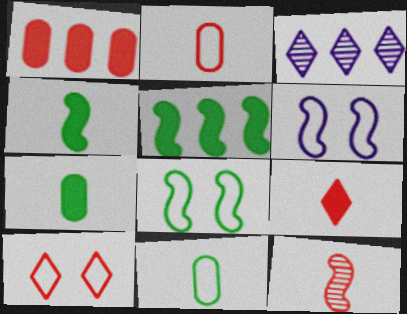[[1, 10, 12], 
[2, 9, 12], 
[5, 6, 12]]